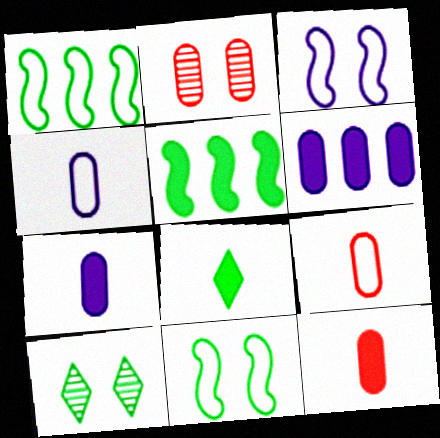[]